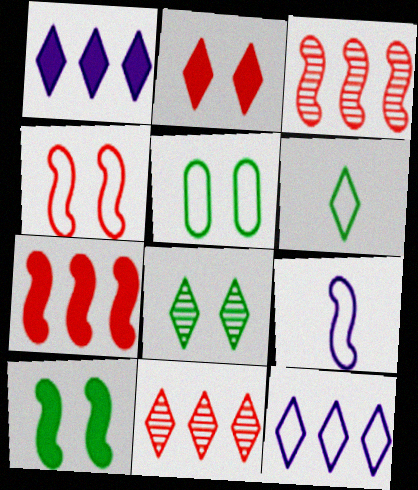[[3, 9, 10], 
[5, 8, 10]]